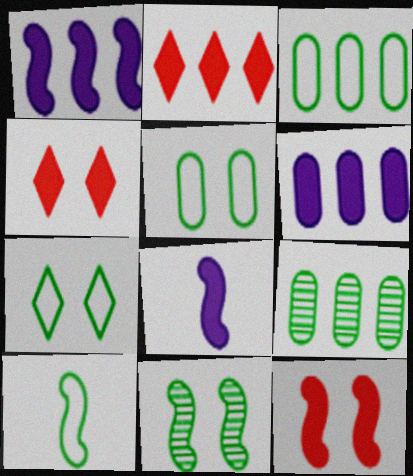[[3, 7, 10]]